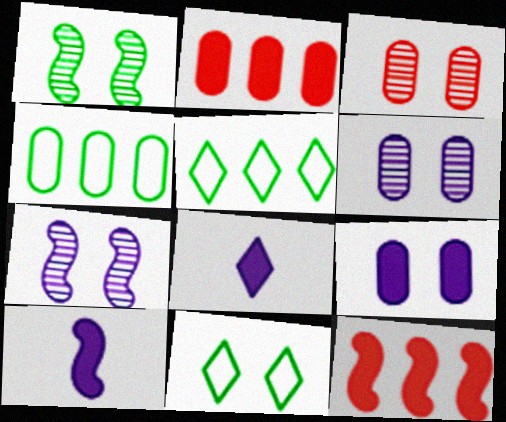[[3, 5, 10]]